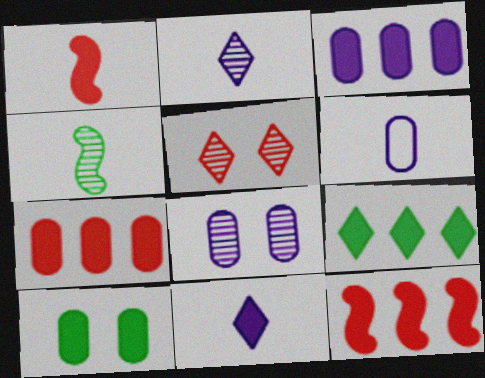[[3, 6, 8], 
[3, 9, 12], 
[10, 11, 12]]